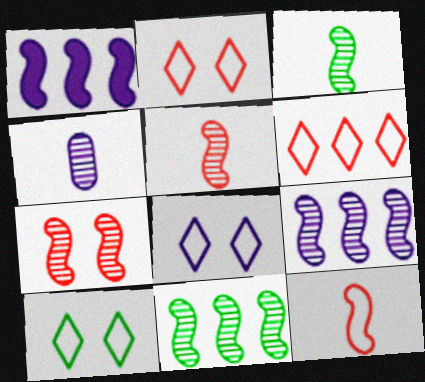[[1, 4, 8], 
[2, 8, 10], 
[3, 7, 9]]